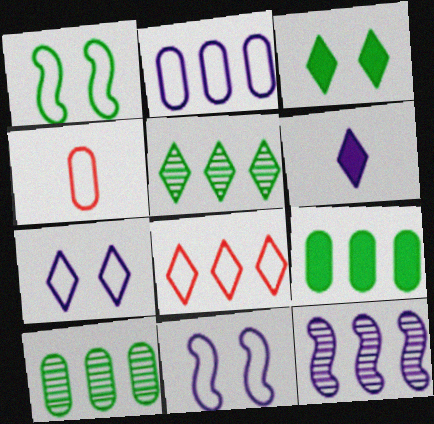[[3, 4, 12], 
[8, 9, 12]]